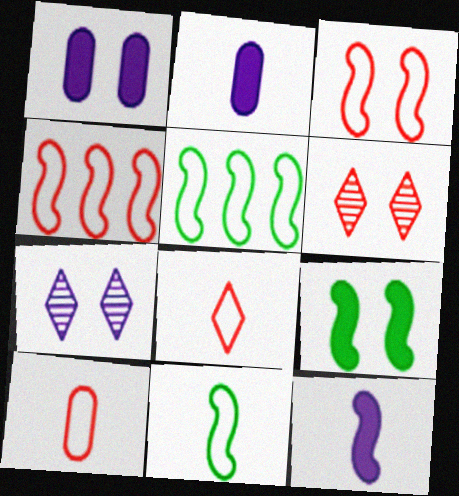[[2, 5, 6]]